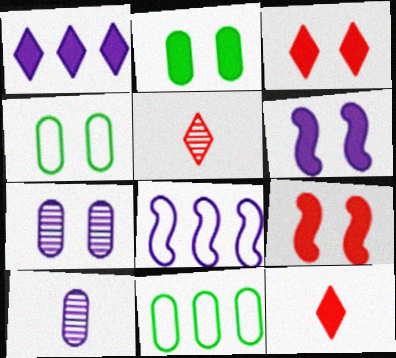[[2, 3, 6], 
[2, 5, 8], 
[5, 6, 11]]